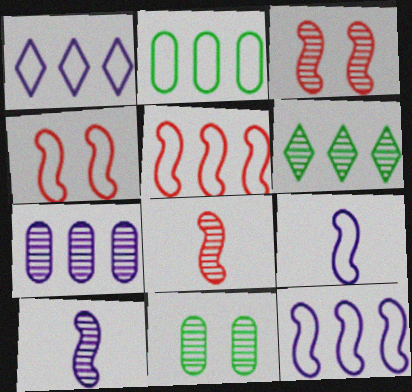[[1, 2, 5]]